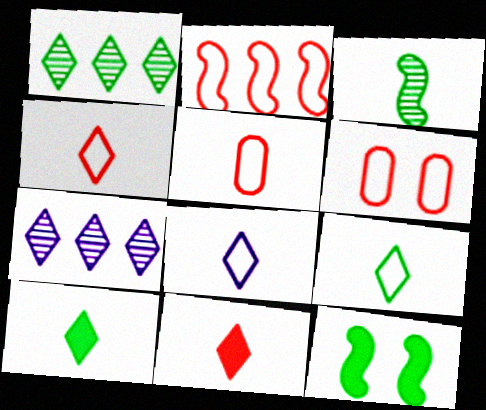[[2, 4, 6], 
[4, 8, 9], 
[5, 7, 12]]